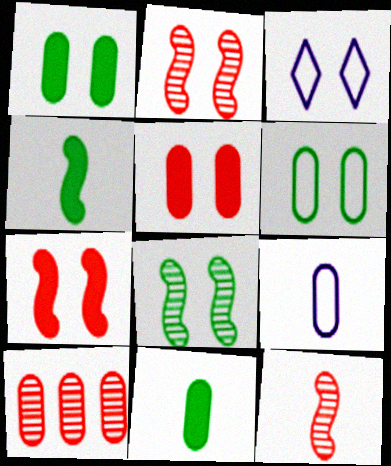[[1, 2, 3], 
[1, 9, 10], 
[3, 4, 10], 
[3, 5, 8]]